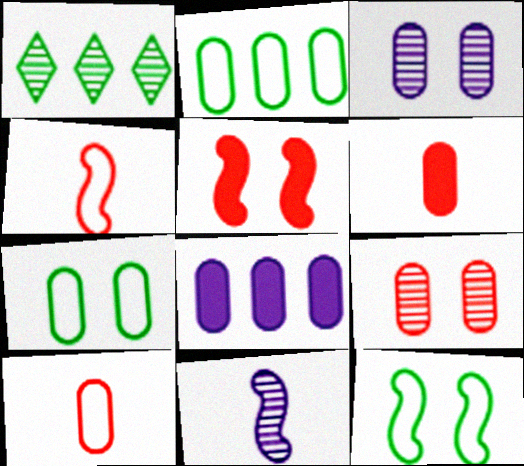[[1, 9, 11], 
[2, 3, 6]]